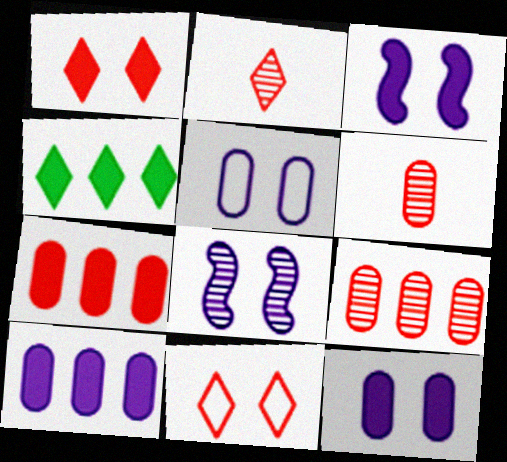[]